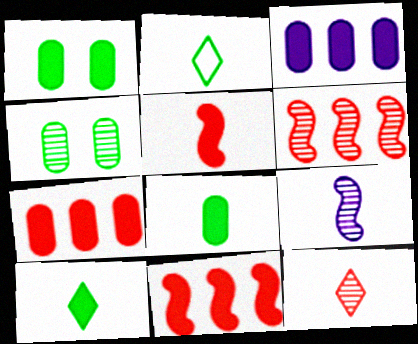[]